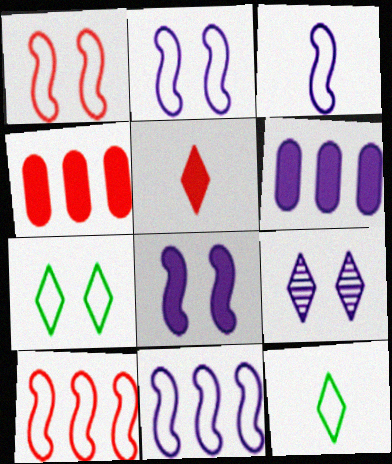[[2, 3, 11], 
[3, 6, 9]]